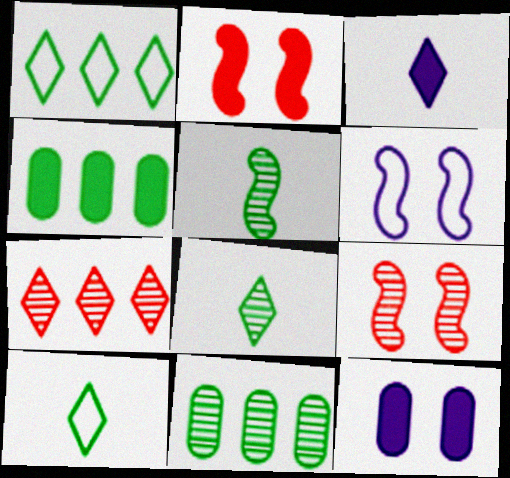[[2, 3, 4]]